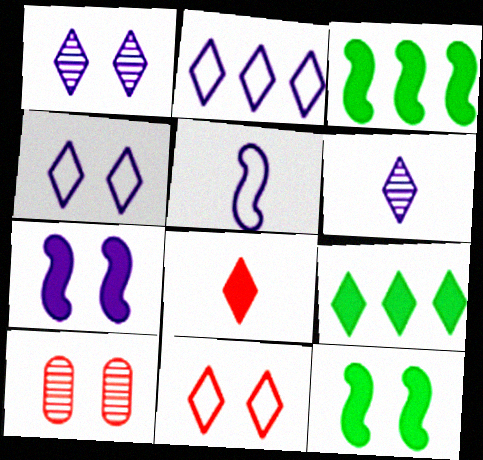[[4, 10, 12], 
[5, 9, 10], 
[6, 9, 11]]